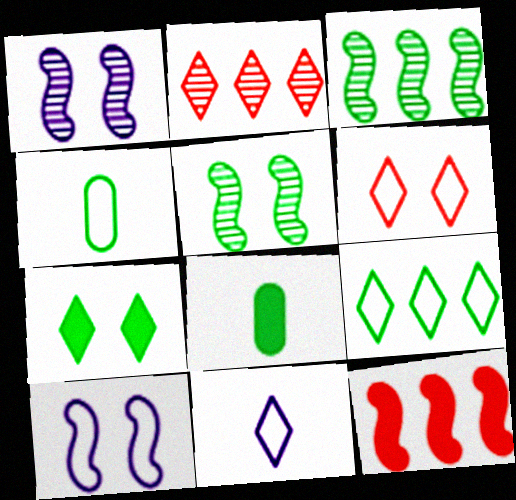[[2, 7, 11], 
[2, 8, 10], 
[3, 4, 7], 
[5, 8, 9], 
[6, 9, 11]]